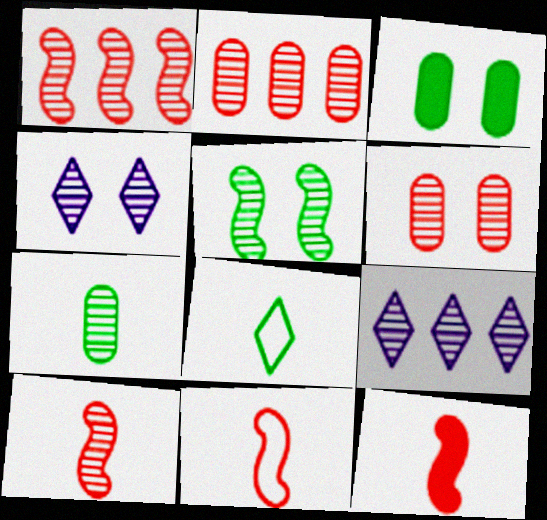[[1, 4, 7], 
[3, 9, 11], 
[4, 5, 6], 
[10, 11, 12]]